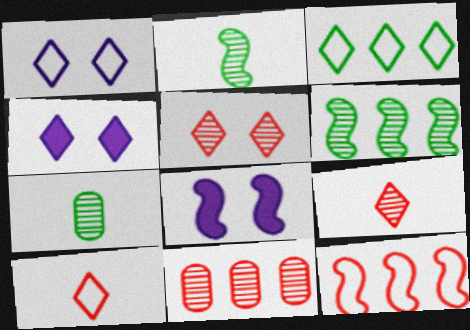[[1, 3, 10], 
[2, 8, 12], 
[3, 4, 9], 
[4, 7, 12]]